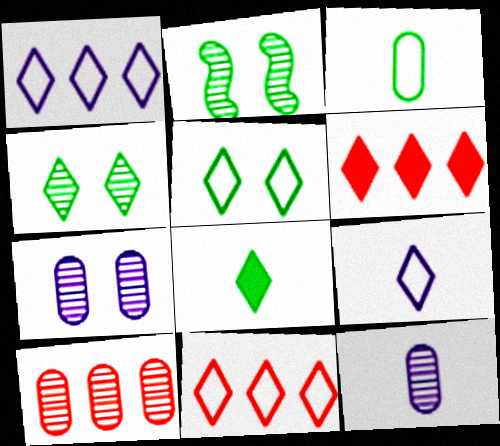[[4, 6, 9], 
[5, 9, 11]]